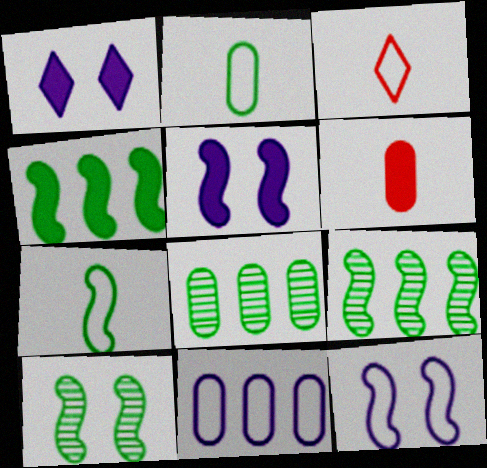[[1, 4, 6], 
[3, 5, 8], 
[4, 7, 10]]